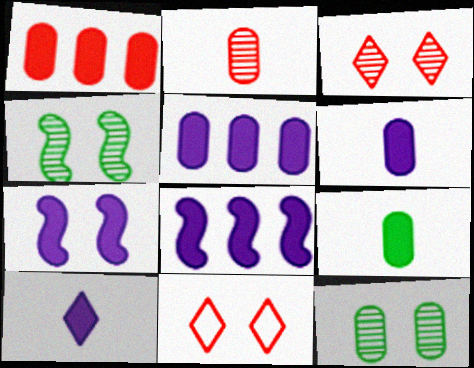[[5, 7, 10], 
[7, 11, 12]]